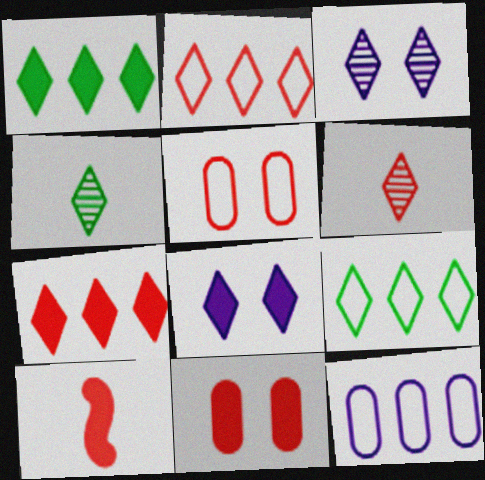[[2, 4, 8], 
[6, 8, 9], 
[7, 10, 11]]